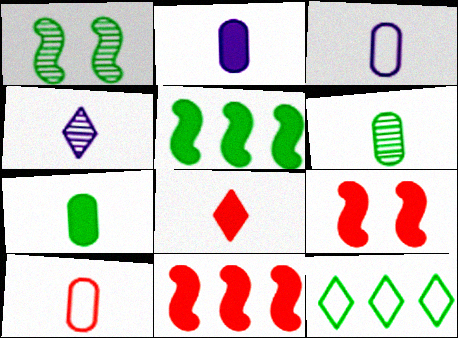[[1, 7, 12], 
[2, 6, 10]]